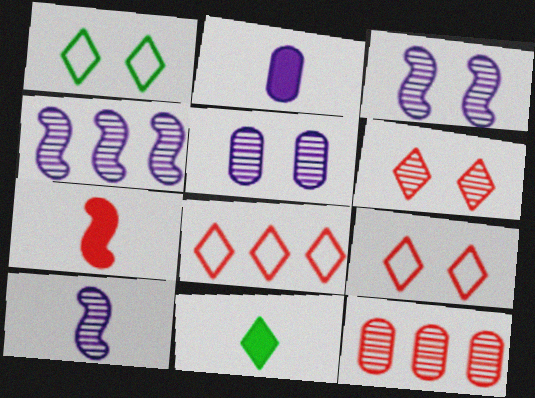[[2, 7, 11], 
[3, 4, 10], 
[7, 9, 12]]